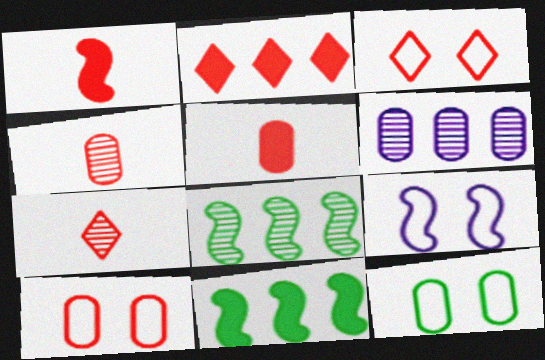[[1, 8, 9], 
[2, 3, 7], 
[3, 9, 12], 
[5, 6, 12]]